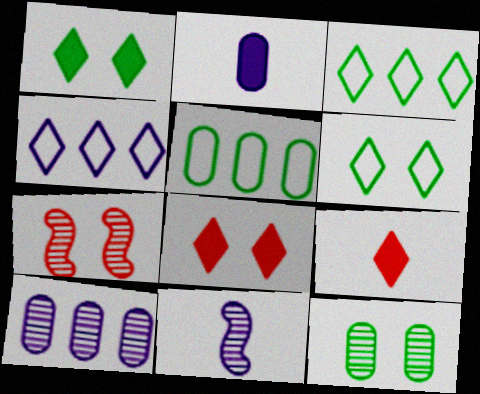[[2, 3, 7], 
[5, 8, 11]]